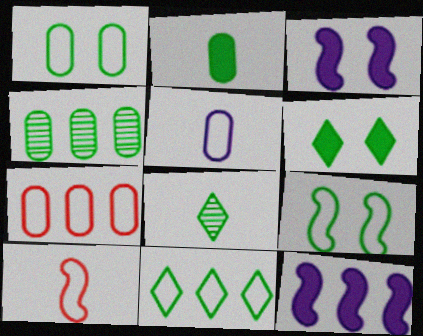[[1, 2, 4], 
[1, 5, 7], 
[3, 7, 8], 
[6, 8, 11]]